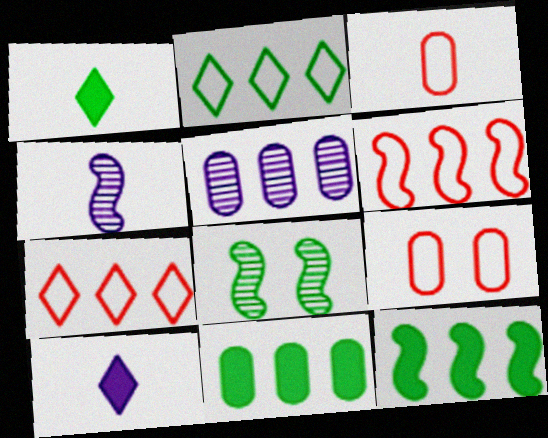[[1, 3, 4], 
[5, 7, 12]]